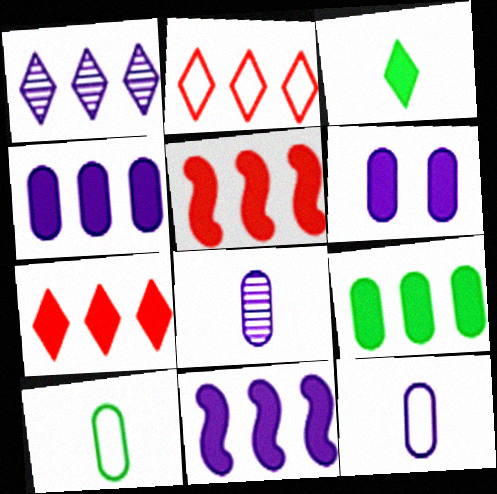[[3, 5, 6], 
[7, 9, 11]]